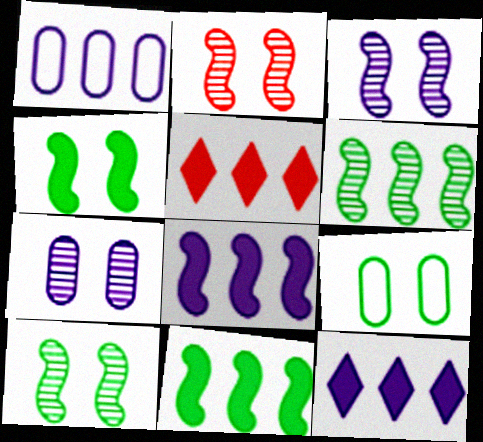[[1, 5, 6], 
[2, 3, 10]]